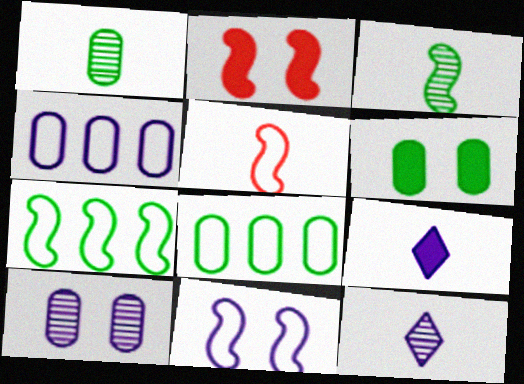[[1, 5, 9], 
[1, 6, 8], 
[2, 8, 12], 
[5, 7, 11]]